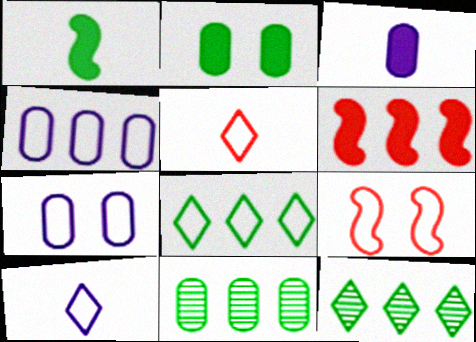[[3, 9, 12], 
[4, 6, 12]]